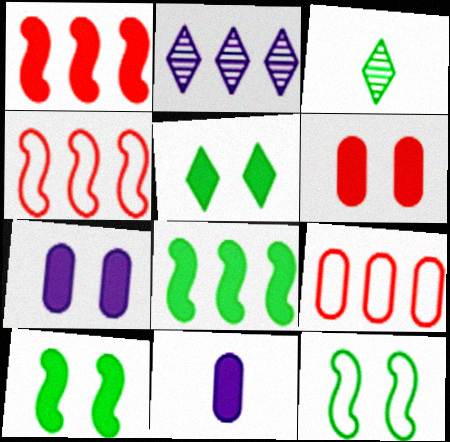[[1, 5, 11], 
[2, 8, 9], 
[3, 4, 7]]